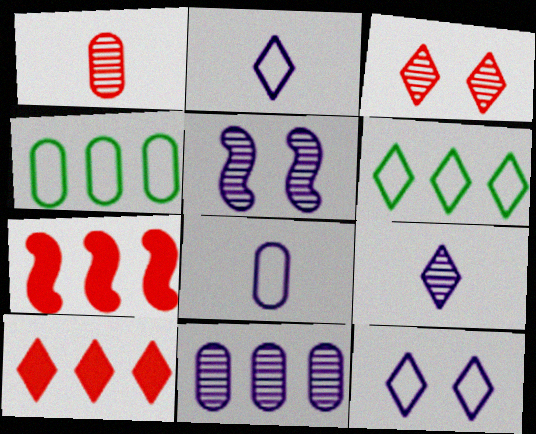[[5, 9, 11], 
[6, 7, 11]]